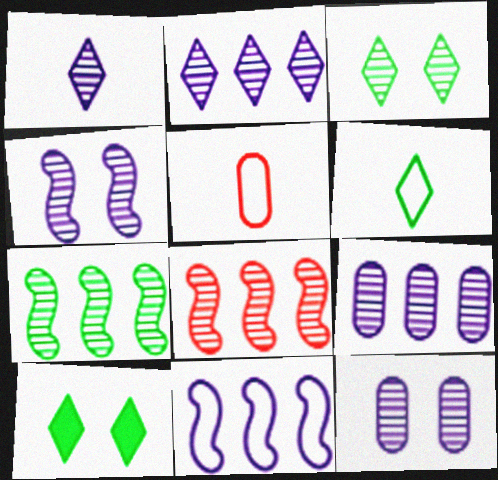[[1, 4, 9]]